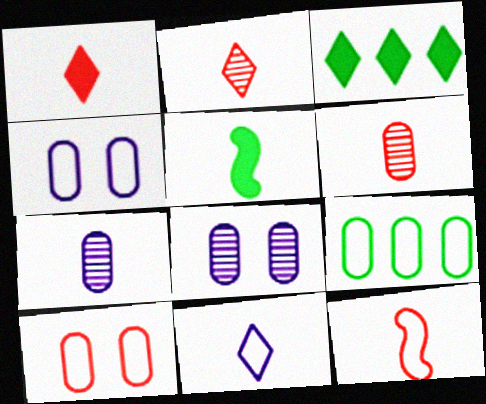[[1, 6, 12], 
[3, 8, 12], 
[5, 6, 11]]